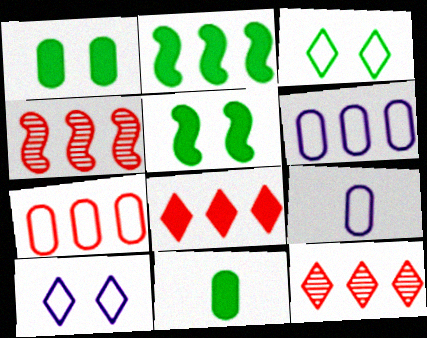[[2, 6, 12], 
[4, 7, 8], 
[4, 10, 11], 
[5, 9, 12]]